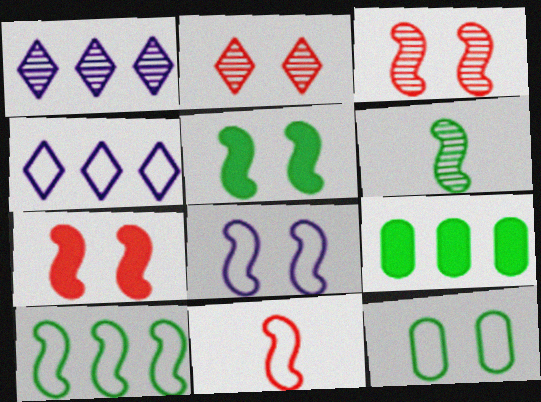[[3, 5, 8], 
[4, 11, 12], 
[5, 6, 10], 
[8, 10, 11]]